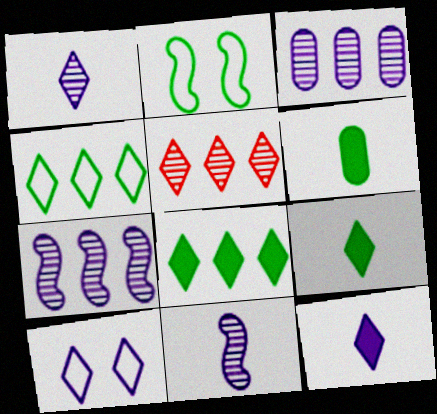[[5, 9, 10]]